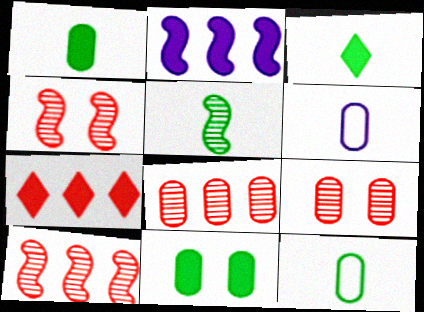[[3, 5, 12], 
[6, 8, 11]]